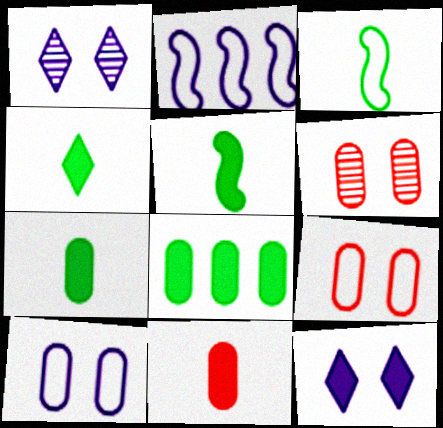[[2, 4, 6], 
[4, 5, 7]]